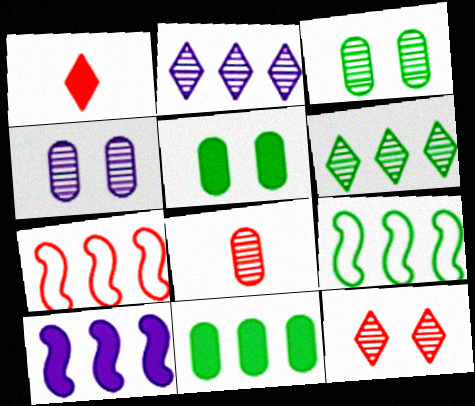[[1, 4, 9], 
[1, 5, 10], 
[2, 7, 11], 
[6, 9, 11]]